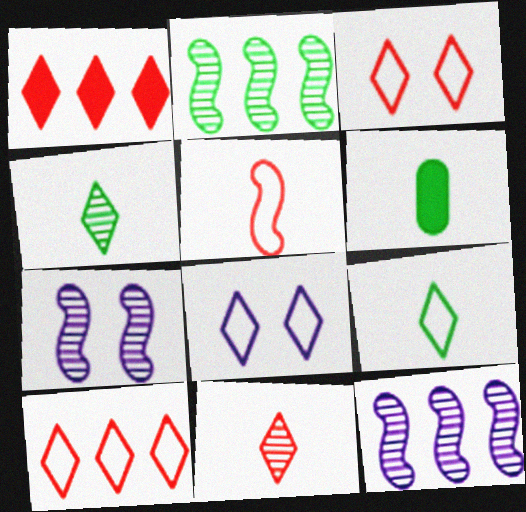[[1, 3, 11], 
[1, 4, 8], 
[3, 6, 12], 
[6, 7, 10], 
[8, 9, 10]]